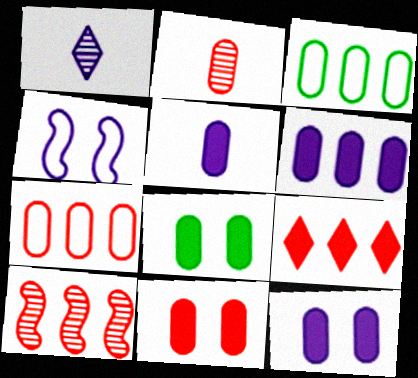[[1, 4, 6], 
[2, 3, 12], 
[2, 7, 11], 
[5, 6, 12], 
[7, 9, 10], 
[8, 11, 12]]